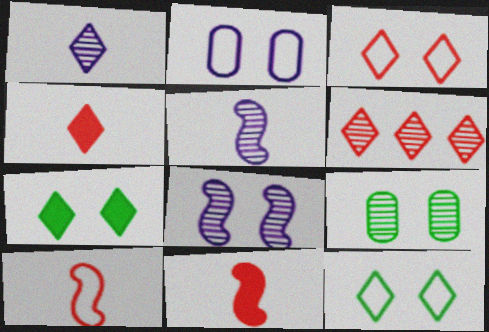[[3, 4, 6], 
[5, 6, 9]]